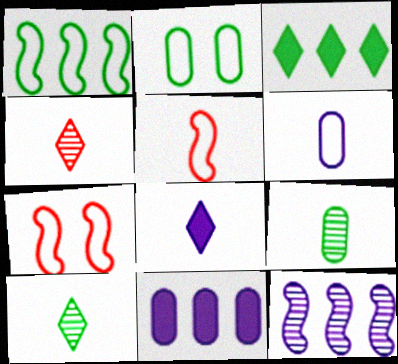[[5, 8, 9], 
[7, 10, 11]]